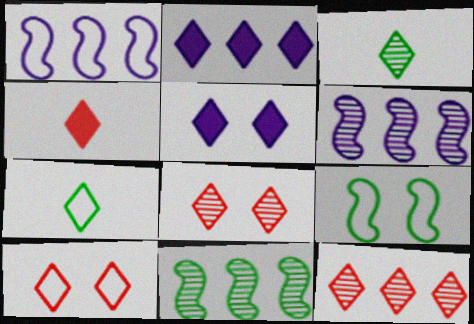[[2, 3, 10], 
[2, 7, 8], 
[4, 10, 12], 
[5, 7, 12]]